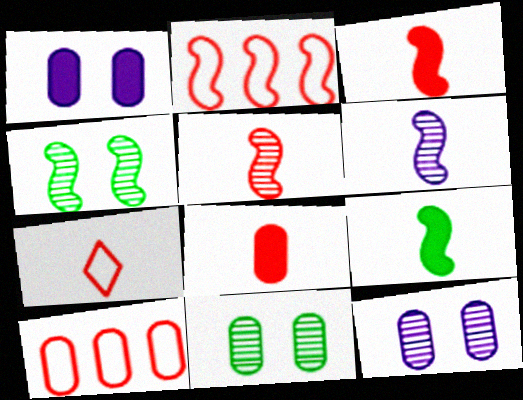[[5, 7, 8]]